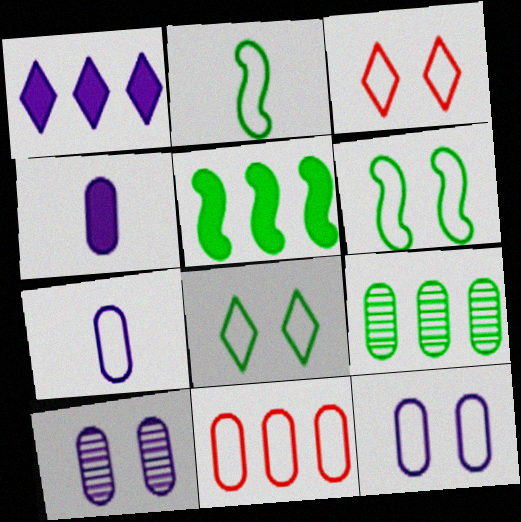[[3, 6, 12]]